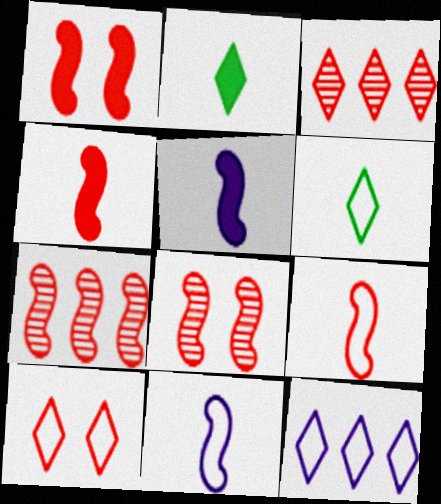[[1, 7, 9], 
[6, 10, 12]]